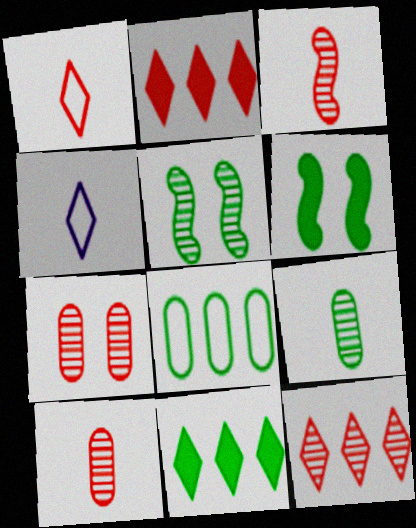[[3, 7, 12]]